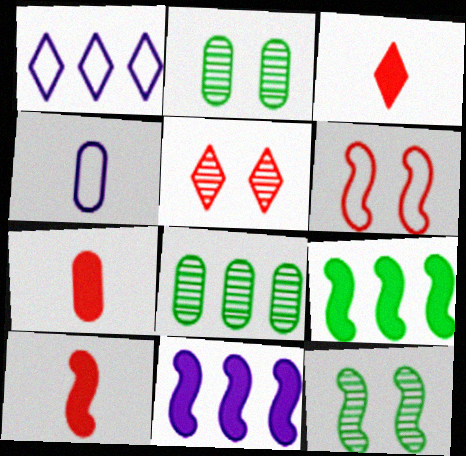[[1, 2, 10], 
[1, 7, 12], 
[3, 7, 10], 
[4, 5, 9]]